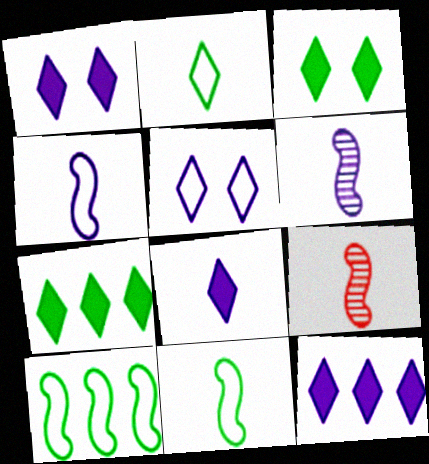[[1, 8, 12]]